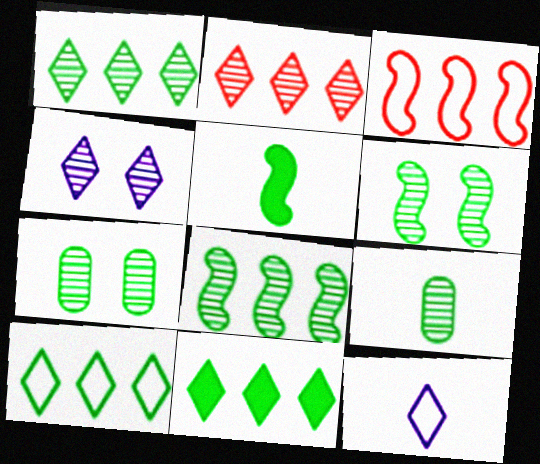[[1, 6, 9], 
[1, 10, 11], 
[5, 7, 10]]